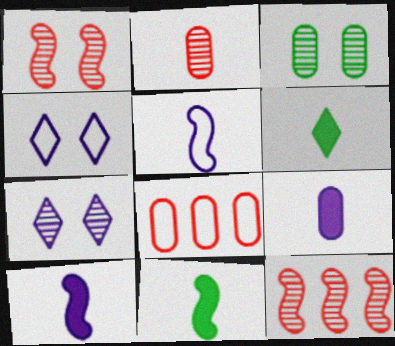[[1, 3, 7], 
[2, 5, 6], 
[3, 8, 9], 
[7, 8, 11]]